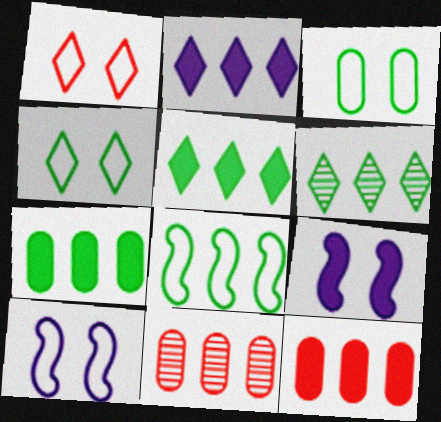[[1, 3, 10], 
[2, 8, 11], 
[6, 7, 8]]